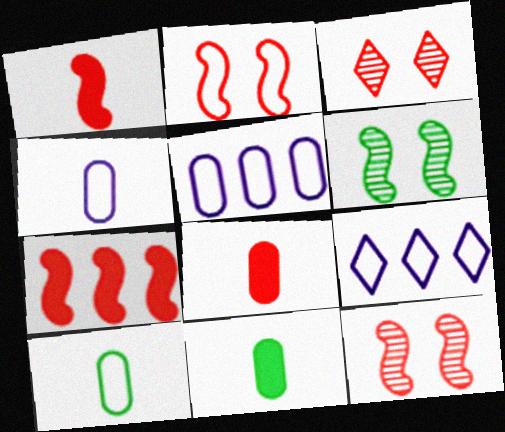[[2, 9, 10], 
[6, 8, 9], 
[9, 11, 12]]